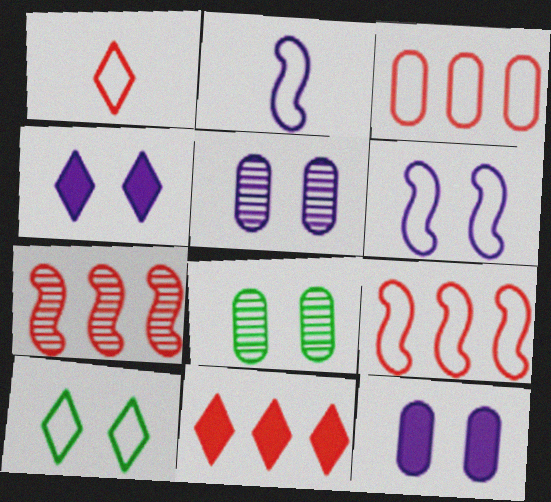[[2, 3, 10], 
[2, 8, 11], 
[3, 7, 11], 
[4, 5, 6]]